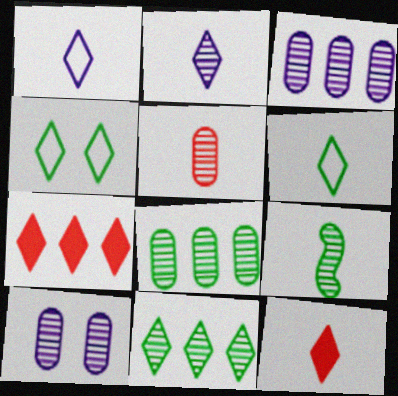[[2, 4, 7], 
[2, 5, 9], 
[2, 6, 12], 
[5, 8, 10]]